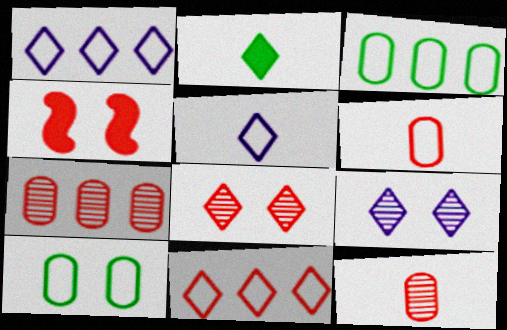[[1, 2, 8], 
[2, 9, 11], 
[4, 9, 10], 
[4, 11, 12]]